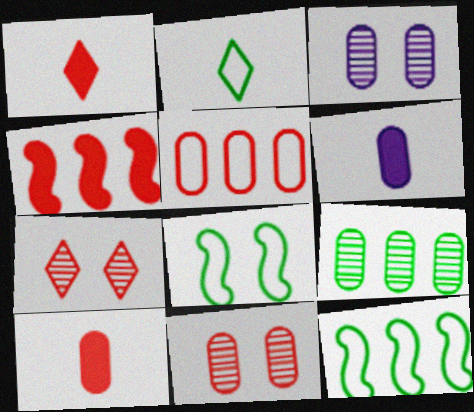[[1, 3, 12], 
[2, 3, 4], 
[5, 10, 11], 
[6, 7, 12]]